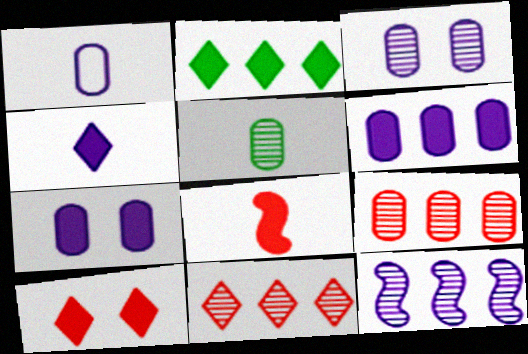[[1, 3, 6], 
[2, 4, 10], 
[2, 7, 8], 
[3, 5, 9]]